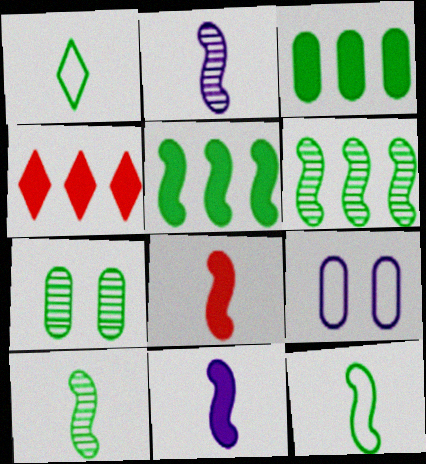[[1, 5, 7], 
[2, 8, 12], 
[4, 9, 10]]